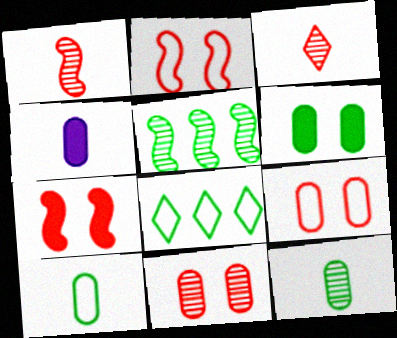[]